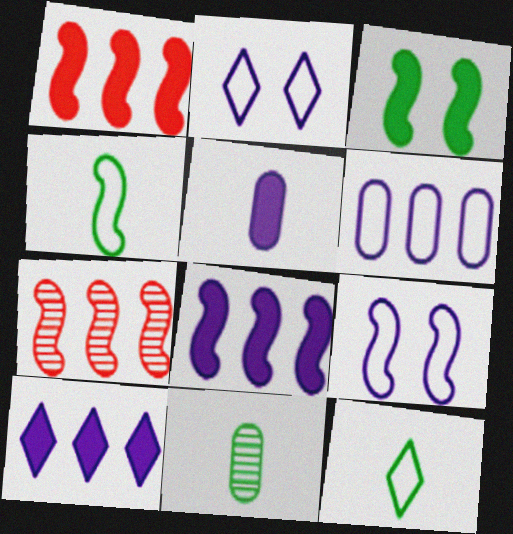[[1, 2, 11]]